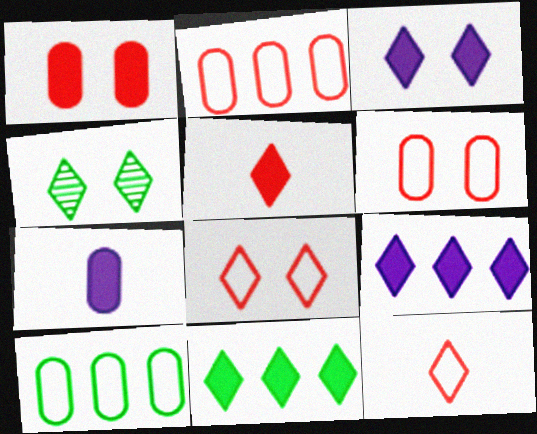[[3, 4, 8], 
[3, 5, 11], 
[4, 9, 12]]